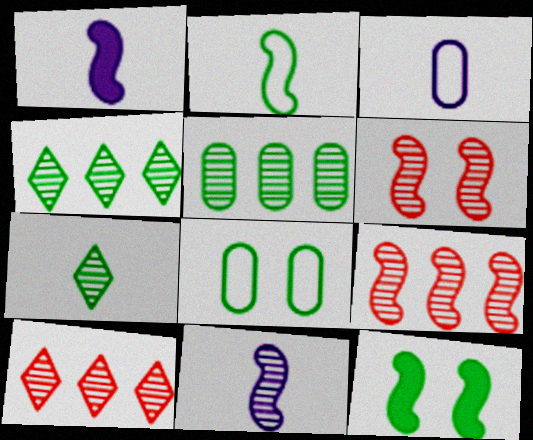[[1, 8, 10], 
[3, 10, 12]]